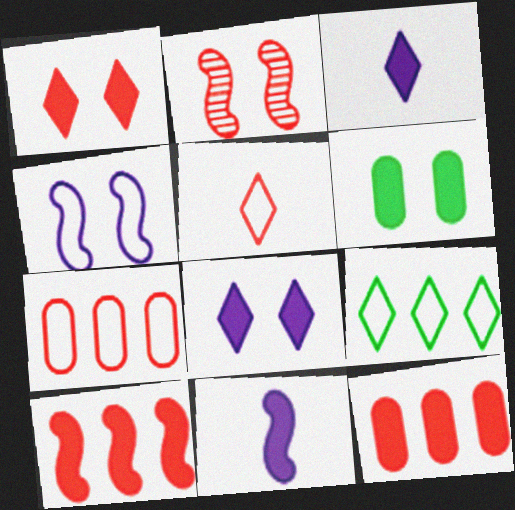[[2, 5, 12], 
[3, 6, 10]]